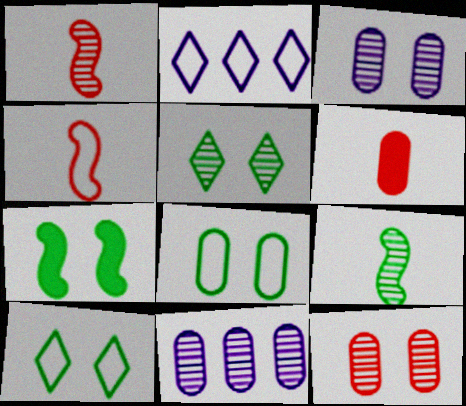[[1, 5, 11], 
[2, 4, 8], 
[5, 7, 8], 
[6, 8, 11]]